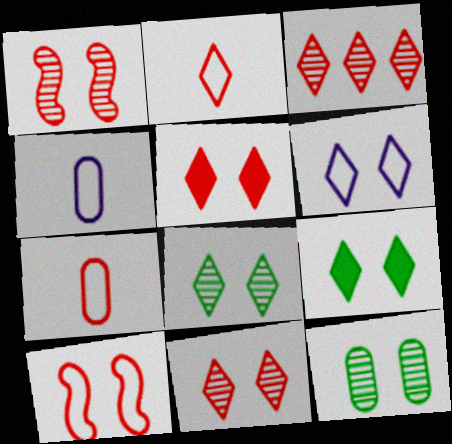[[2, 3, 5], 
[5, 6, 8], 
[6, 9, 11]]